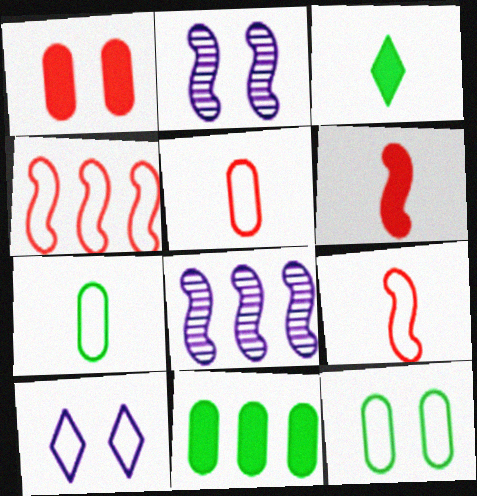[[4, 7, 10]]